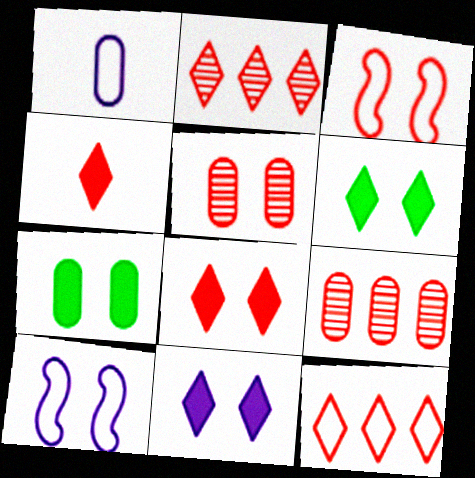[[1, 7, 9], 
[3, 4, 9], 
[3, 5, 8], 
[5, 6, 10], 
[6, 8, 11]]